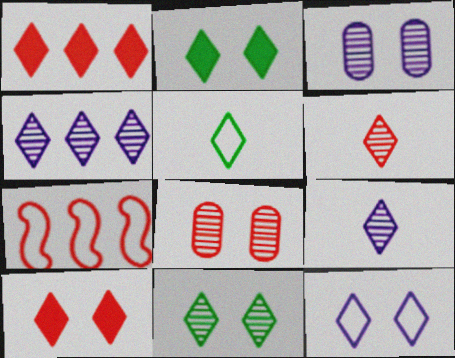[[4, 5, 10], 
[4, 6, 11], 
[10, 11, 12]]